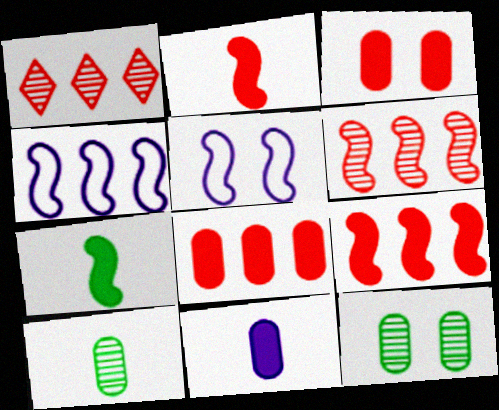[[5, 6, 7]]